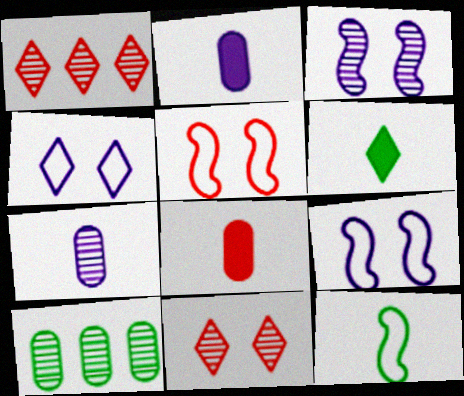[[1, 4, 6], 
[1, 5, 8]]